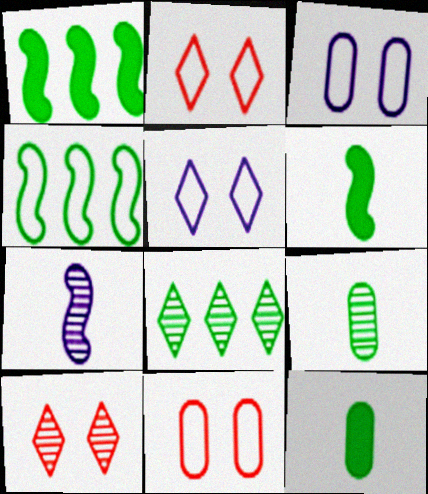[]